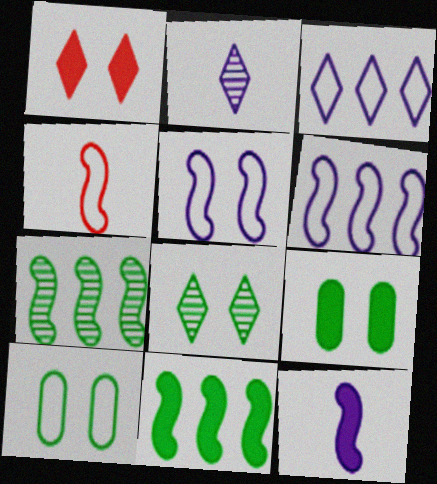[[3, 4, 10]]